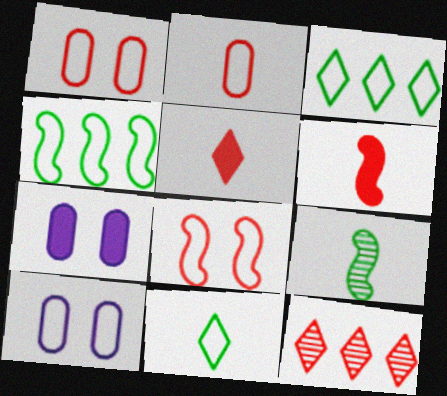[[1, 6, 12]]